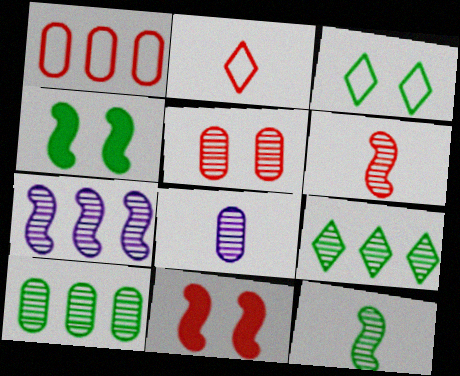[[5, 8, 10]]